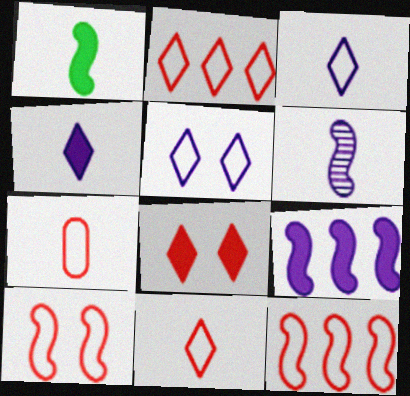[[2, 7, 10]]